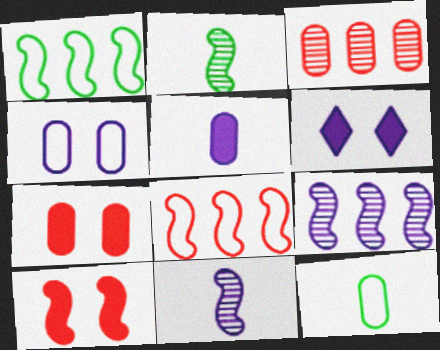[[1, 10, 11]]